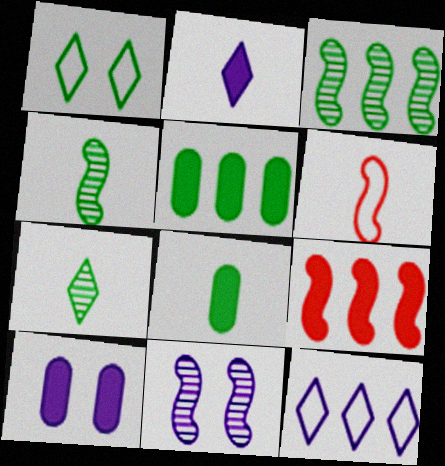[[1, 3, 8], 
[1, 4, 5]]